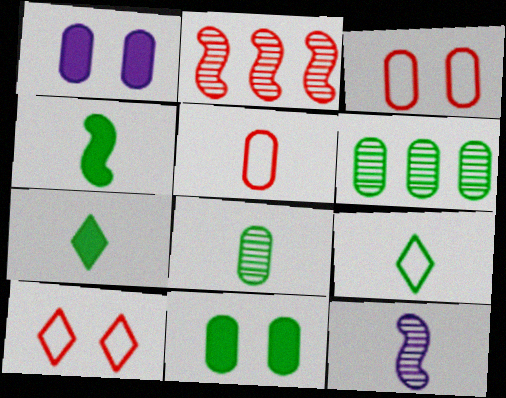[[1, 2, 9], 
[1, 5, 6], 
[4, 8, 9], 
[5, 7, 12]]